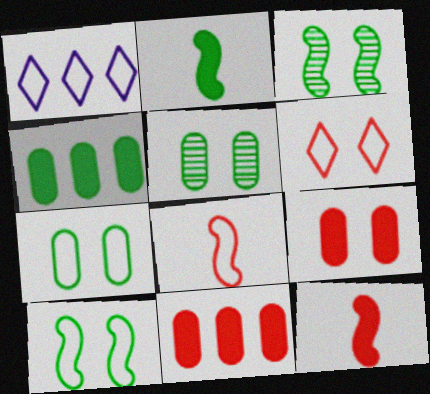[[1, 5, 12], 
[1, 7, 8]]